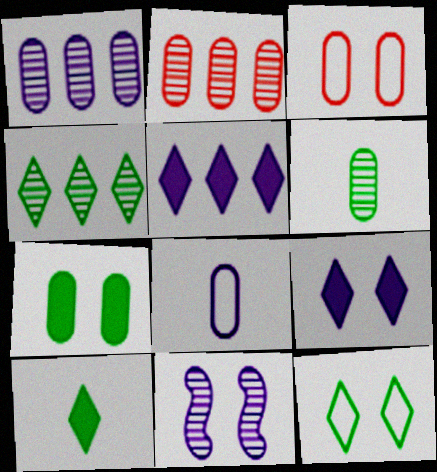[[2, 7, 8], 
[4, 10, 12], 
[5, 8, 11]]